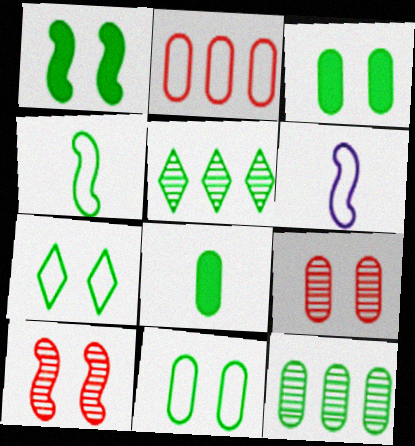[[2, 6, 7], 
[3, 4, 5], 
[8, 11, 12]]